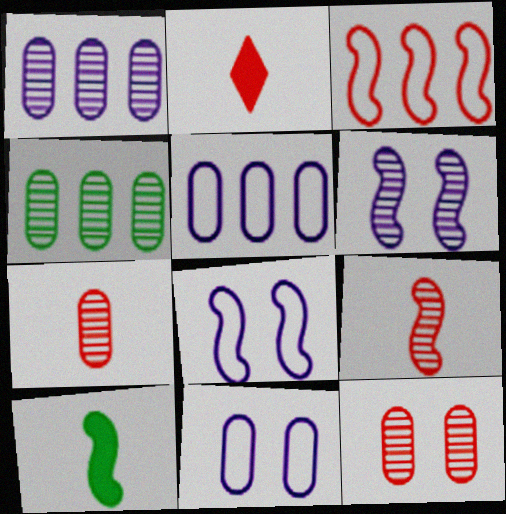[[2, 3, 12], 
[2, 4, 8], 
[3, 6, 10]]